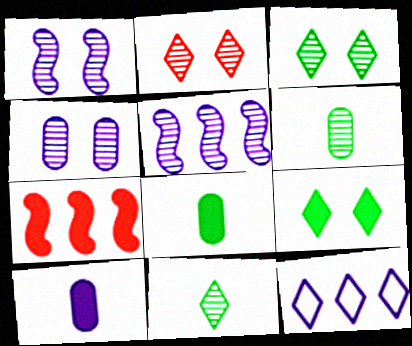[[1, 10, 12], 
[2, 5, 6], 
[7, 9, 10]]